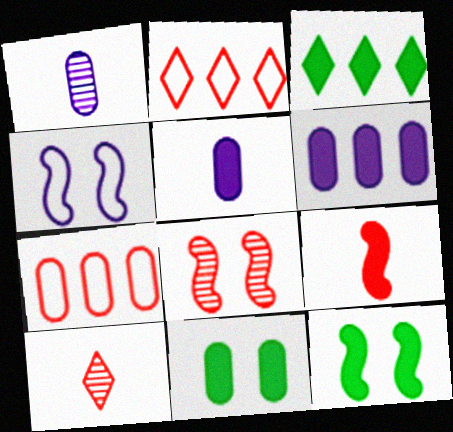[[1, 2, 12], 
[1, 7, 11], 
[4, 8, 12]]